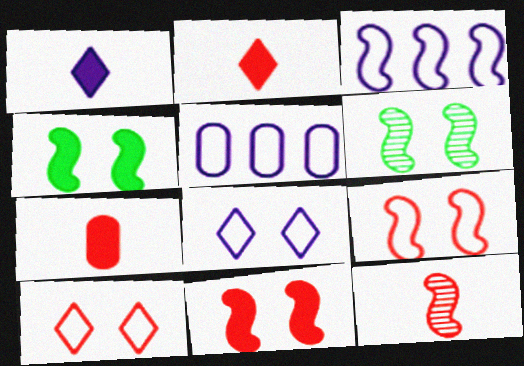[[2, 5, 6], 
[3, 4, 12]]